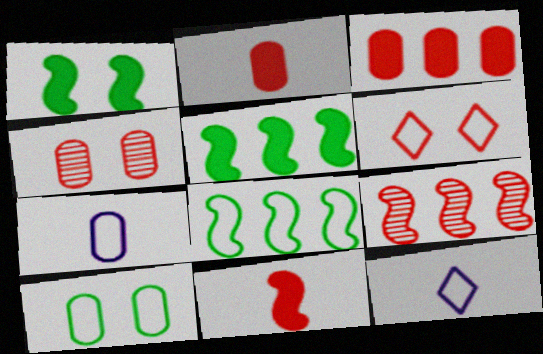[[2, 6, 9], 
[4, 5, 12], 
[6, 7, 8]]